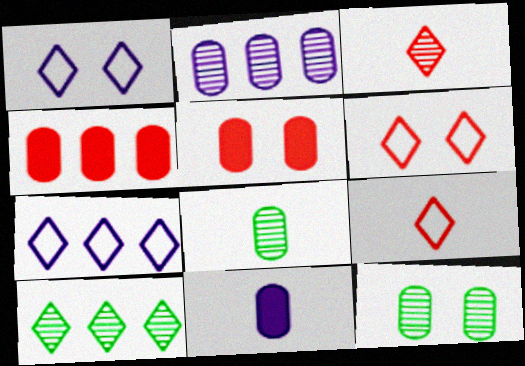[]